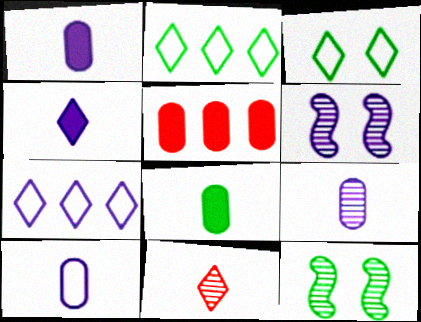[[1, 6, 7], 
[1, 9, 10], 
[2, 8, 12]]